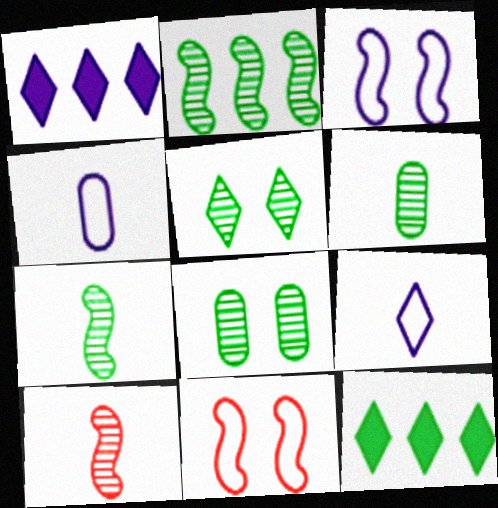[[1, 6, 11], 
[2, 5, 6]]